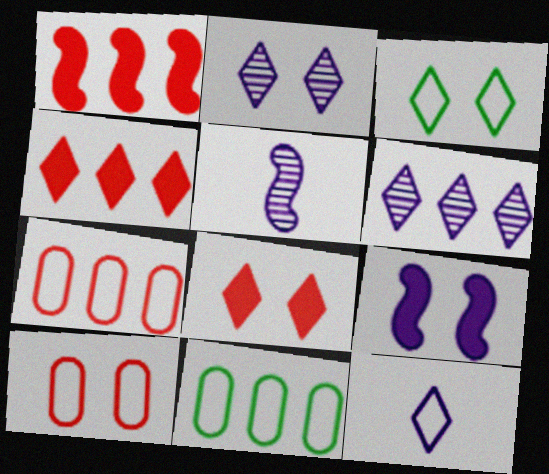[[1, 6, 11], 
[2, 3, 8], 
[5, 8, 11]]